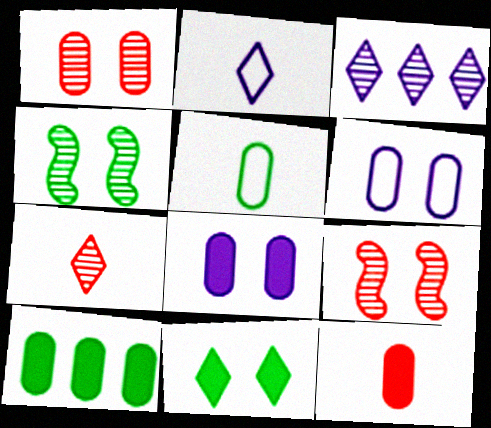[[2, 9, 10], 
[6, 9, 11], 
[8, 10, 12]]